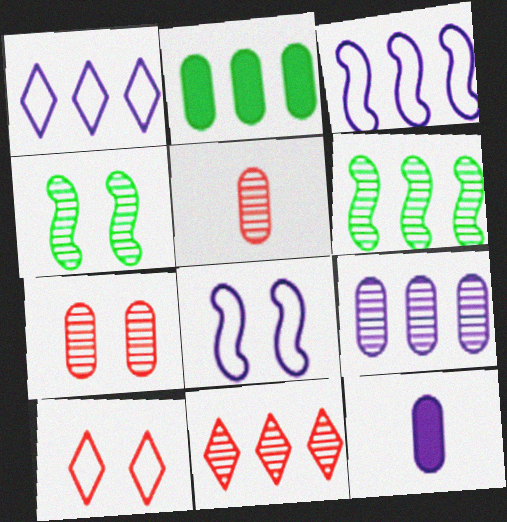[[2, 3, 11], 
[6, 9, 11], 
[6, 10, 12]]